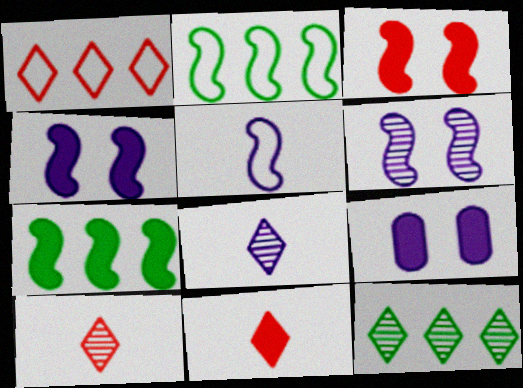[[2, 9, 10], 
[7, 9, 11]]